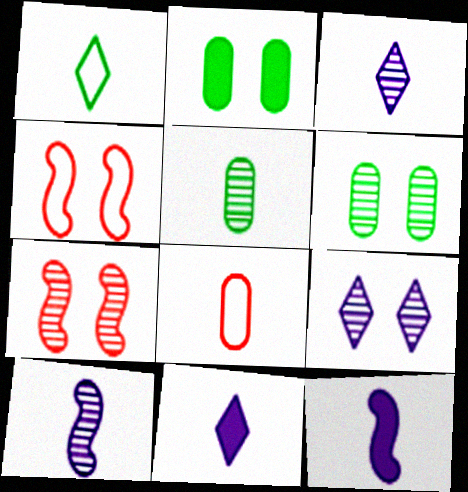[[2, 4, 9], 
[6, 7, 9]]